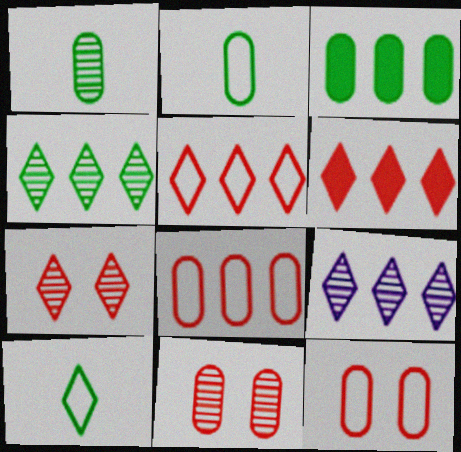[]